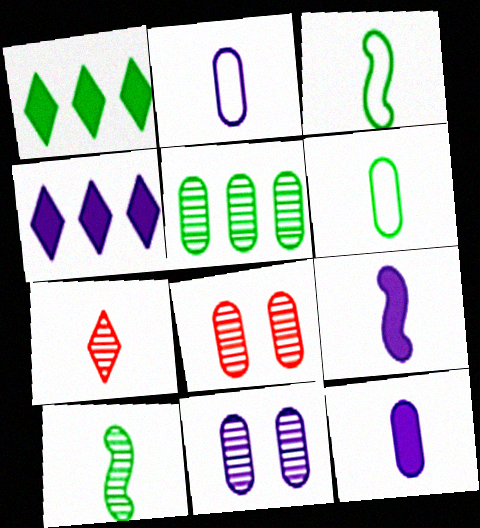[[3, 4, 8], 
[3, 7, 12], 
[6, 7, 9]]